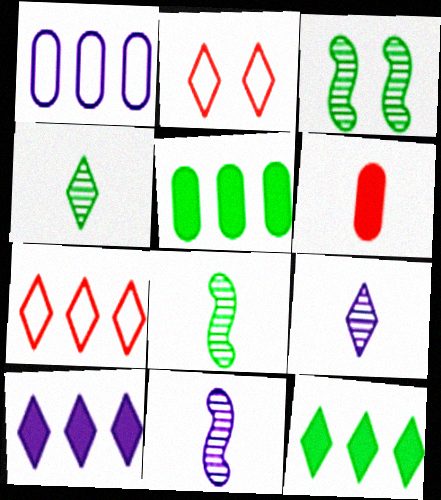[[2, 4, 10], 
[2, 5, 11], 
[2, 9, 12]]